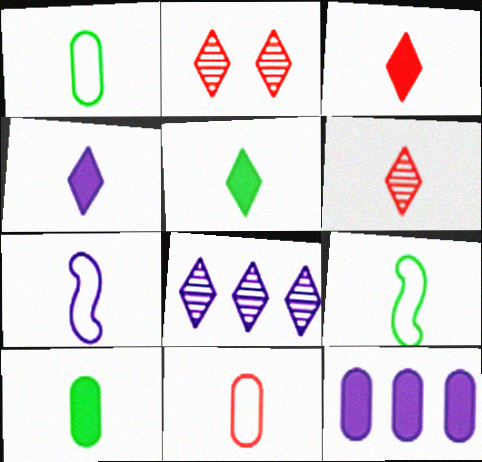[[2, 9, 12], 
[3, 4, 5], 
[6, 7, 10]]